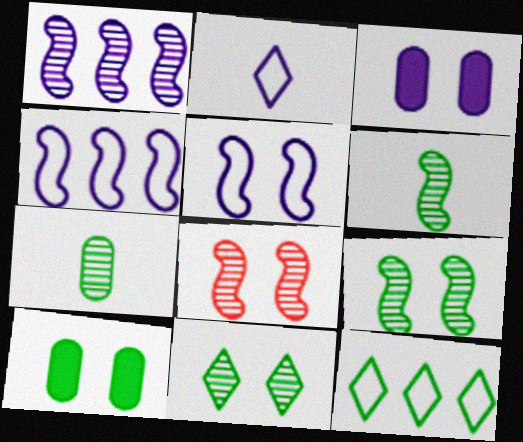[[1, 2, 3], 
[1, 6, 8], 
[6, 10, 12]]